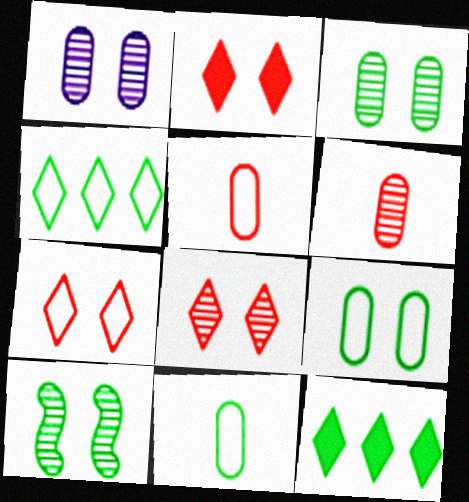[[1, 8, 10], 
[2, 7, 8], 
[10, 11, 12]]